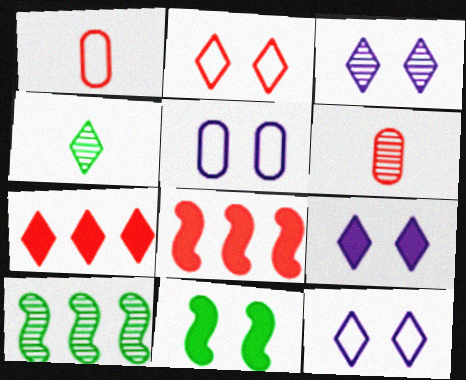[[1, 9, 10], 
[2, 6, 8], 
[3, 6, 10], 
[3, 9, 12], 
[4, 5, 8], 
[4, 7, 12]]